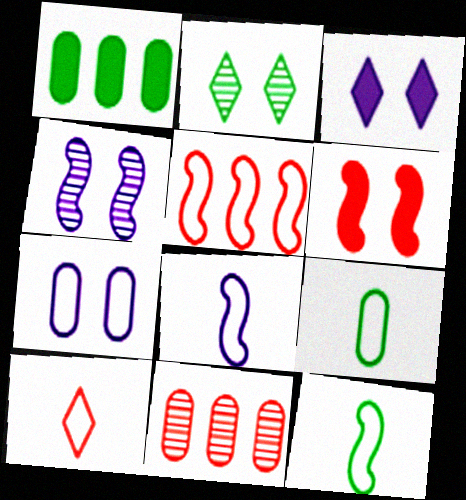[[1, 2, 12], 
[1, 4, 10], 
[2, 6, 7], 
[3, 4, 7], 
[3, 11, 12], 
[6, 10, 11], 
[8, 9, 10]]